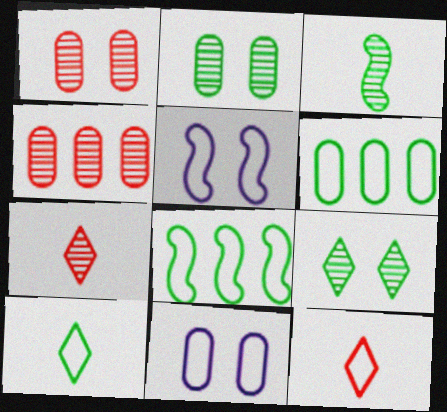[[5, 6, 12], 
[8, 11, 12]]